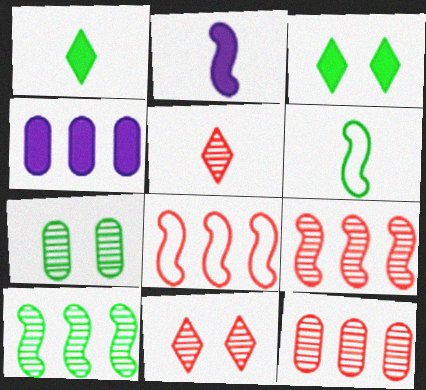[[4, 6, 11]]